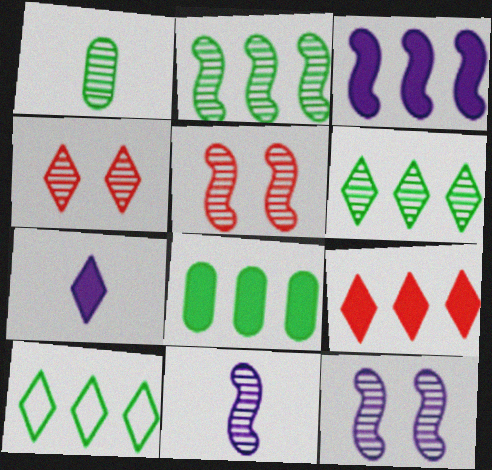[[2, 5, 11], 
[2, 8, 10], 
[3, 8, 9], 
[4, 7, 10]]